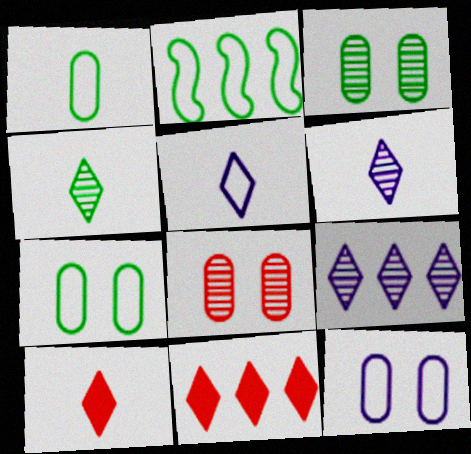[[4, 5, 10]]